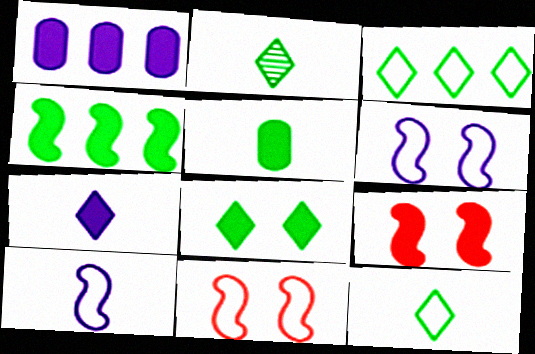[[1, 2, 11], 
[2, 3, 8], 
[4, 5, 8]]